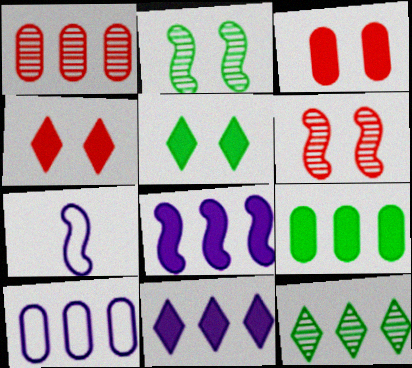[[1, 5, 7], 
[1, 9, 10], 
[3, 7, 12]]